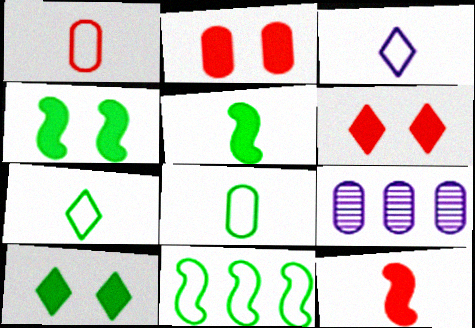[[2, 8, 9]]